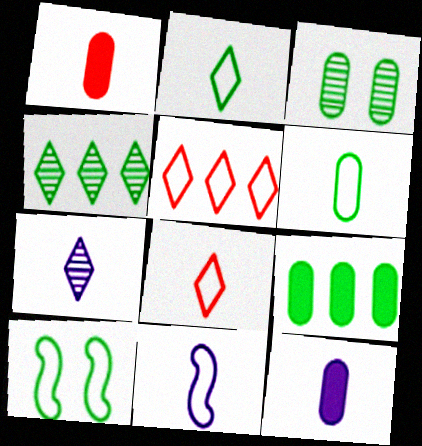[[3, 6, 9], 
[6, 8, 11], 
[7, 11, 12]]